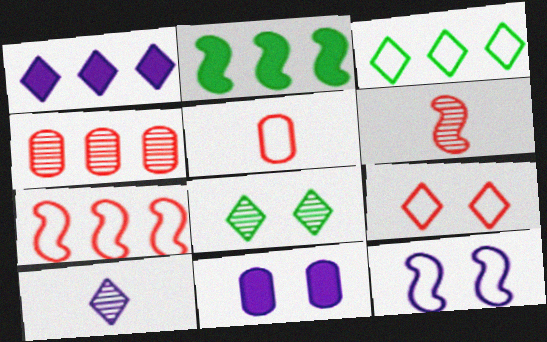[[2, 6, 12], 
[3, 5, 12], 
[3, 6, 11], 
[5, 7, 9]]